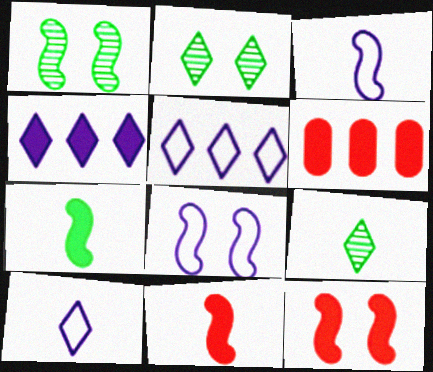[[1, 6, 10], 
[1, 8, 12], 
[2, 3, 6], 
[6, 8, 9]]